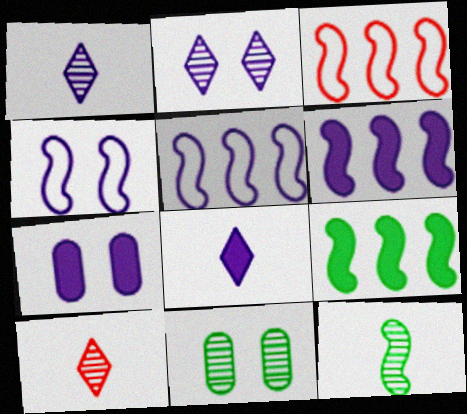[[1, 5, 7], 
[2, 4, 7], 
[3, 8, 11], 
[6, 7, 8]]